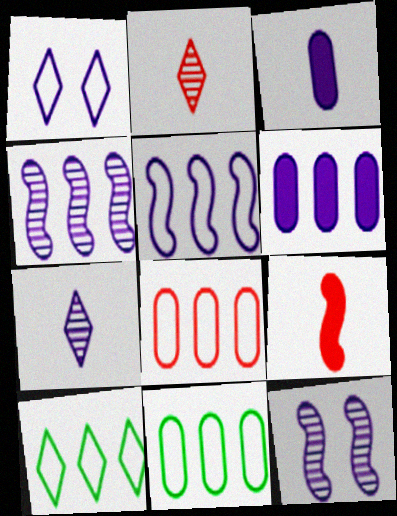[[1, 3, 4], 
[5, 8, 10]]